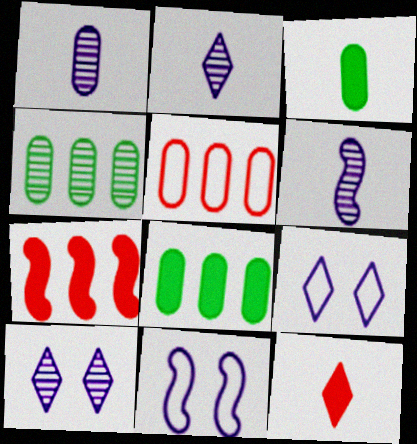[[1, 2, 6], 
[4, 11, 12]]